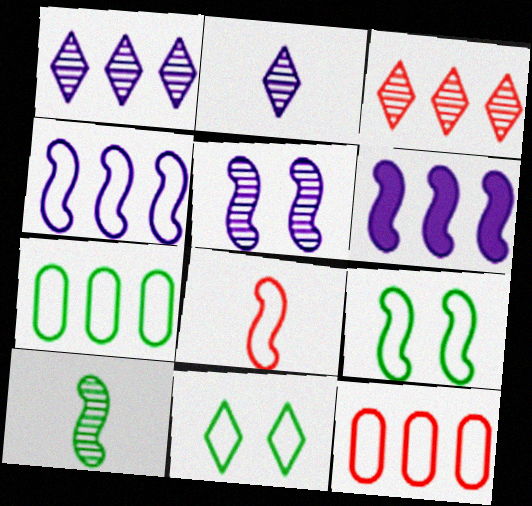[[3, 6, 7], 
[4, 8, 9]]